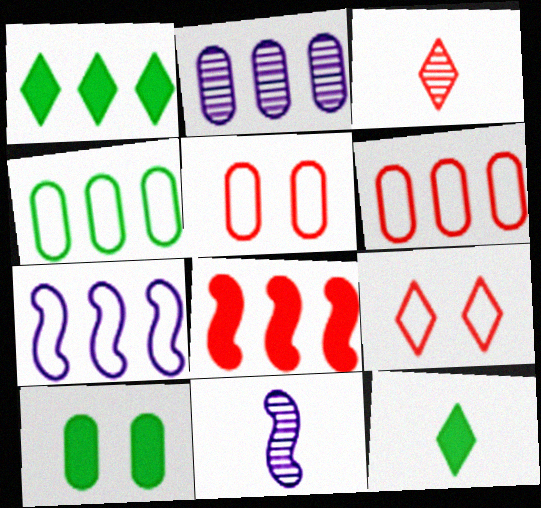[[1, 5, 11], 
[3, 5, 8], 
[3, 7, 10]]